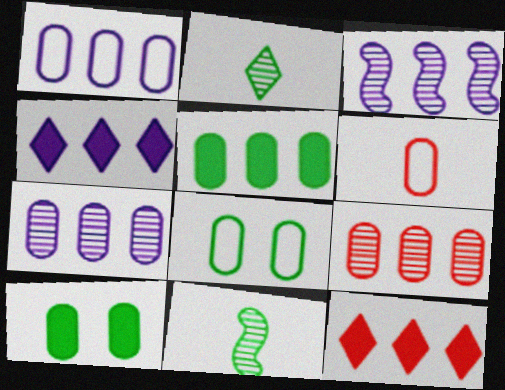[[1, 3, 4], 
[1, 5, 9], 
[1, 6, 8], 
[6, 7, 10]]